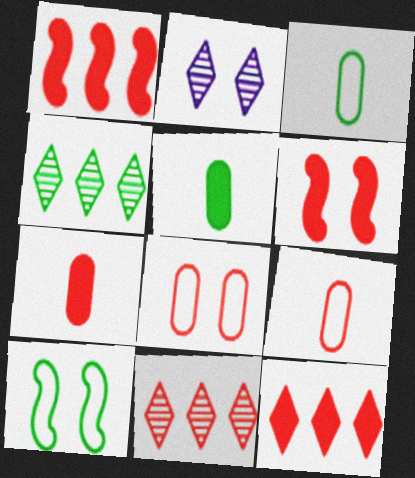[[1, 2, 3], 
[4, 5, 10], 
[6, 7, 12], 
[6, 9, 11]]